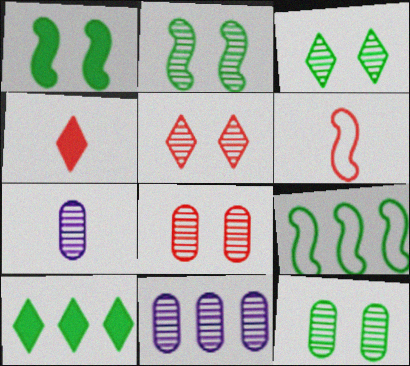[[2, 3, 12]]